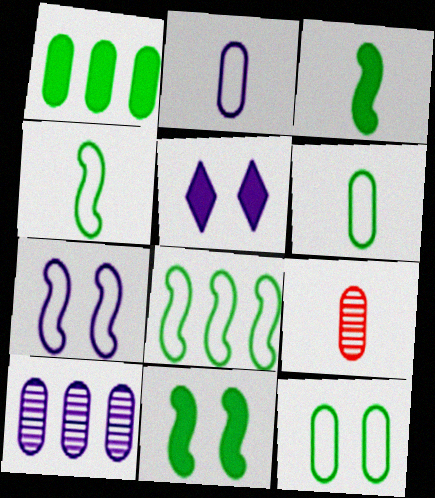[[5, 8, 9]]